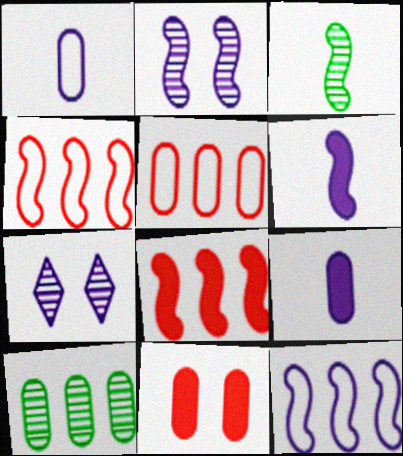[[1, 10, 11], 
[2, 6, 12], 
[7, 9, 12]]